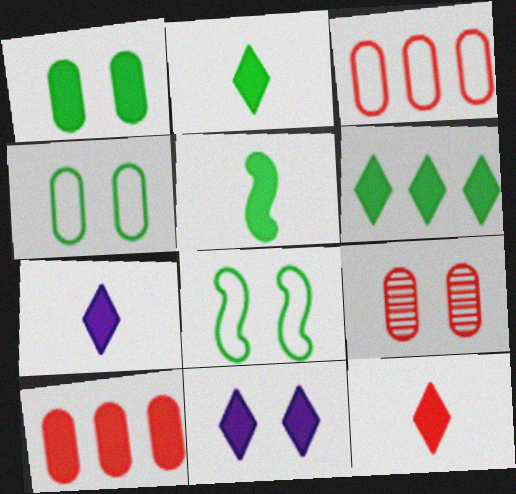[[1, 5, 6], 
[2, 7, 12], 
[5, 10, 11], 
[6, 11, 12], 
[8, 9, 11]]